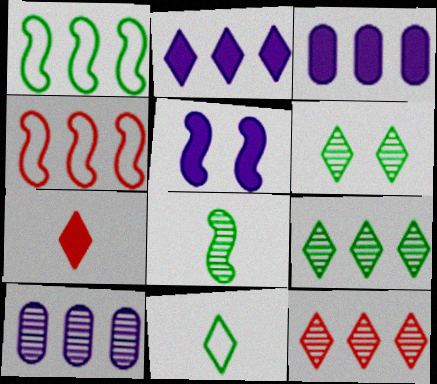[[1, 3, 12], 
[3, 4, 9], 
[4, 5, 8]]